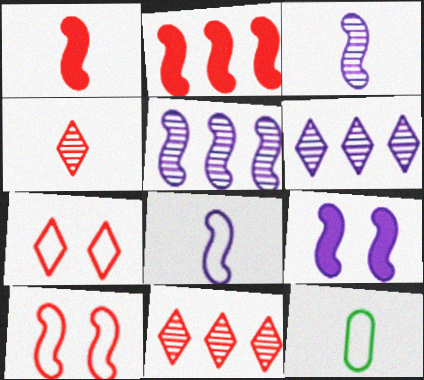[[5, 8, 9], 
[9, 11, 12]]